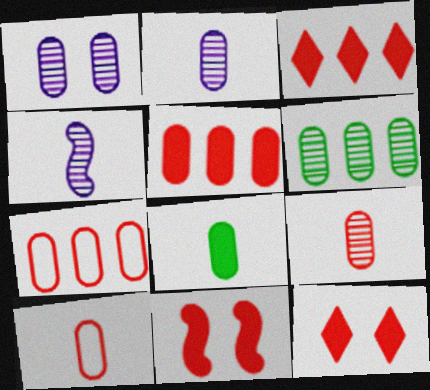[[1, 6, 9], 
[1, 7, 8], 
[2, 8, 10]]